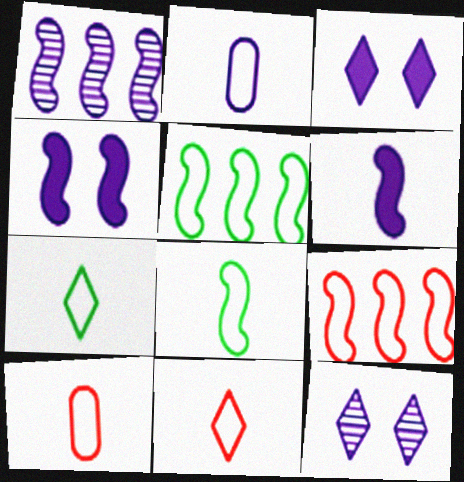[[1, 2, 3], 
[2, 8, 11]]